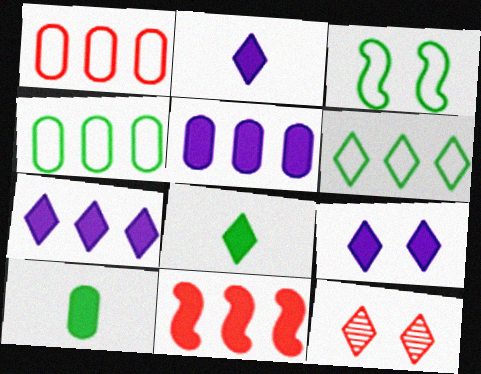[[2, 6, 12], 
[2, 7, 9], 
[9, 10, 11]]